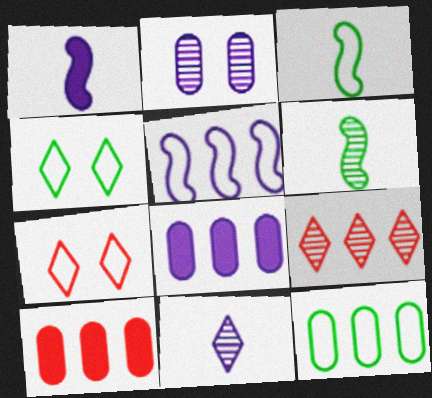[[2, 6, 9], 
[3, 4, 12], 
[6, 7, 8]]